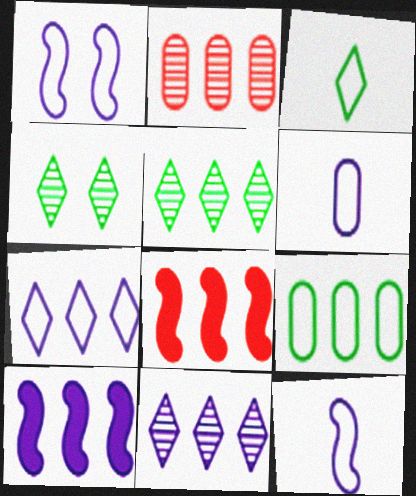[[1, 6, 7], 
[4, 6, 8], 
[8, 9, 11]]